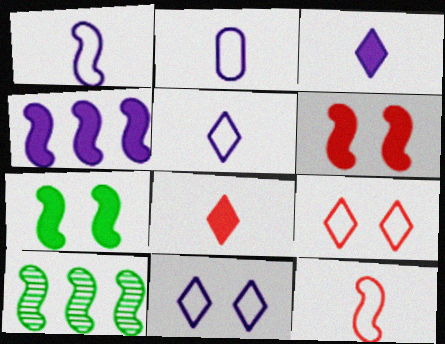[[1, 2, 5], 
[1, 6, 10]]